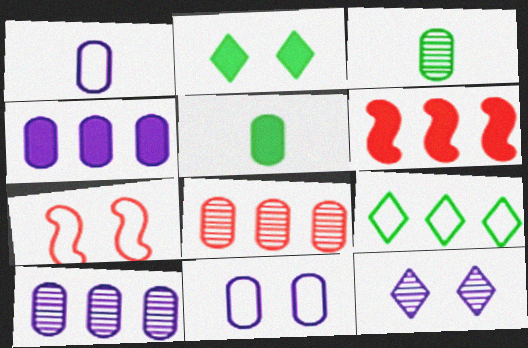[[1, 7, 9], 
[5, 8, 11], 
[6, 9, 10]]